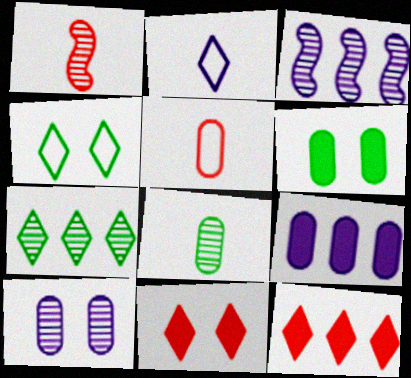[[1, 4, 9], 
[1, 7, 10], 
[2, 7, 11]]